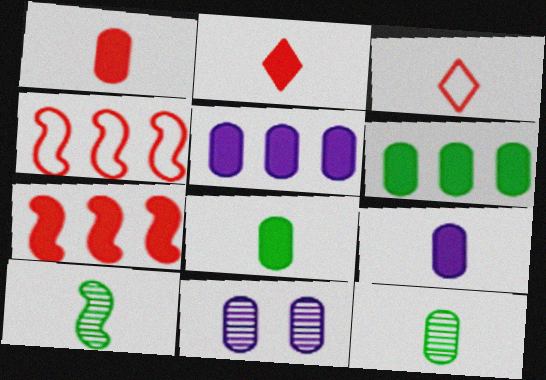[[1, 8, 9], 
[3, 9, 10]]